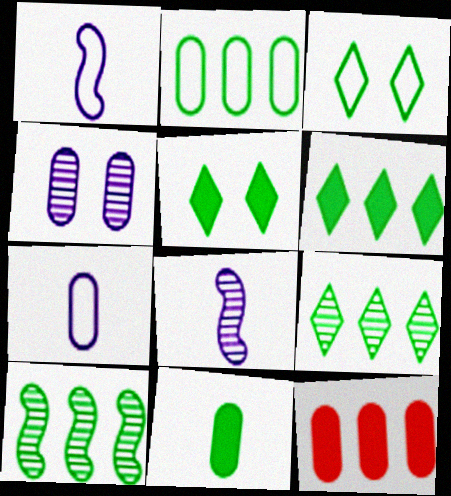[[2, 6, 10], 
[3, 8, 12], 
[3, 10, 11]]